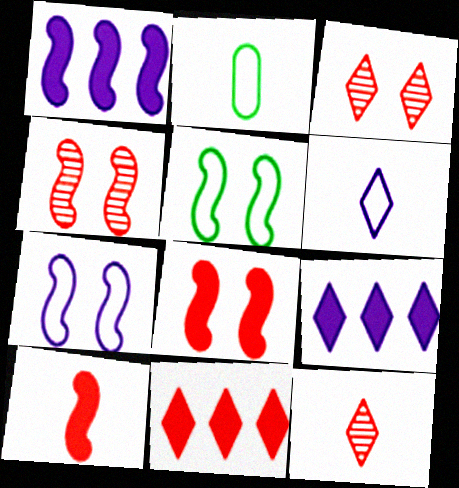[[1, 2, 3], 
[2, 4, 9]]